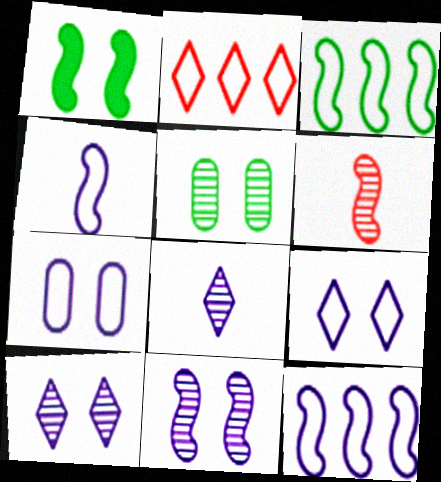[[1, 6, 12]]